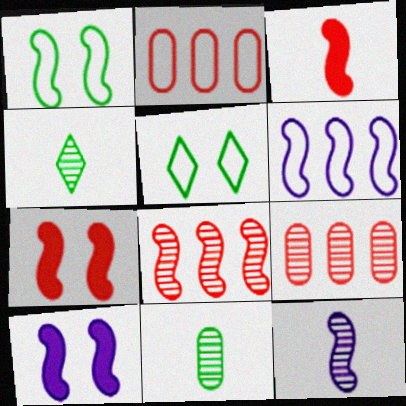[[2, 4, 10], 
[6, 10, 12]]